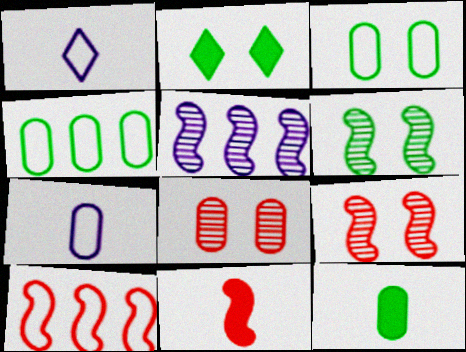[[1, 3, 10], 
[2, 3, 6], 
[9, 10, 11]]